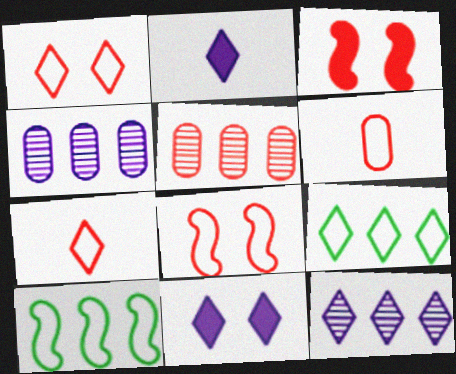[[3, 5, 7]]